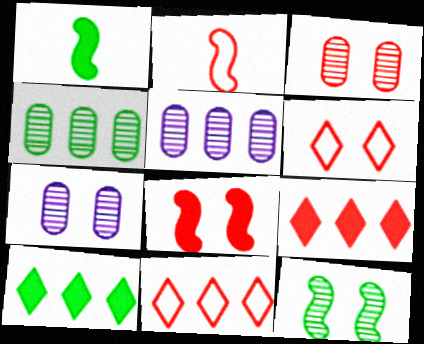[[1, 5, 6], 
[1, 7, 11], 
[2, 3, 9], 
[2, 7, 10], 
[3, 6, 8]]